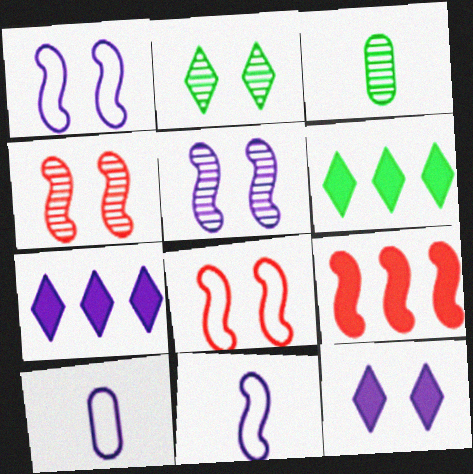[[2, 9, 10], 
[3, 7, 8], 
[4, 6, 10], 
[5, 7, 10]]